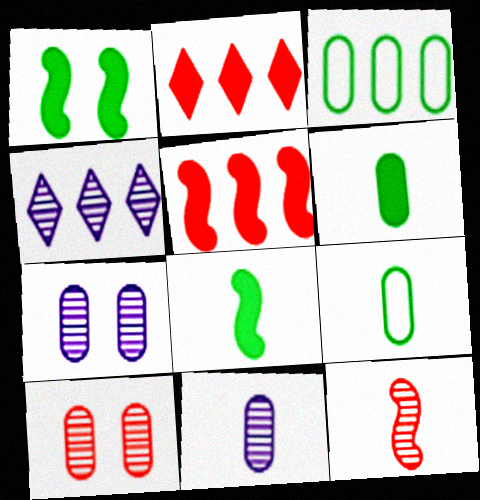[[3, 4, 5]]